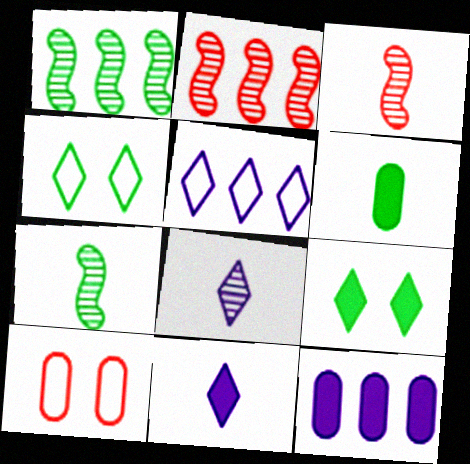[[1, 4, 6], 
[1, 10, 11], 
[3, 4, 12]]